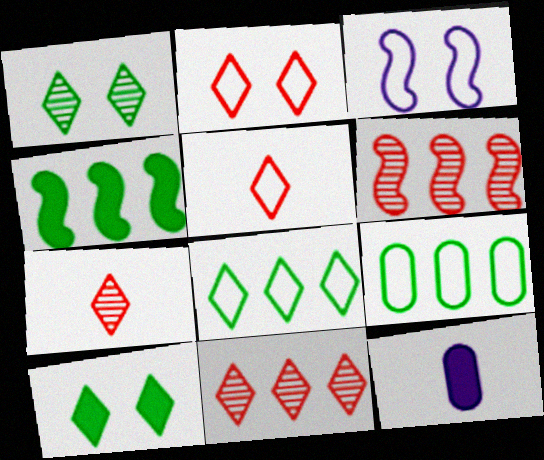[[3, 5, 9]]